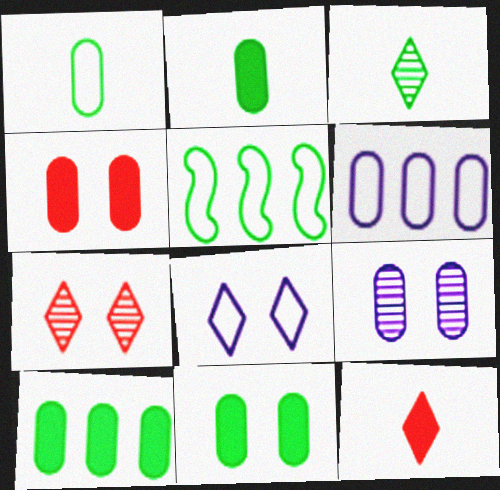[[2, 10, 11], 
[3, 5, 11], 
[5, 9, 12]]